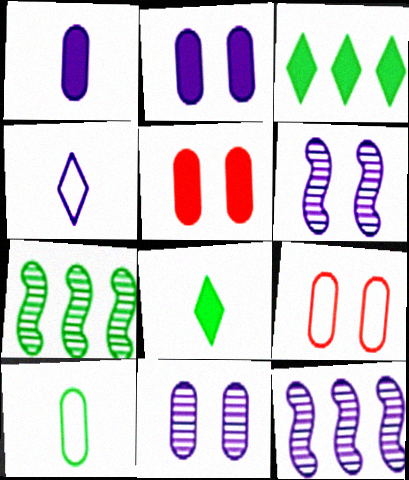[[2, 4, 12], 
[4, 5, 7], 
[8, 9, 12]]